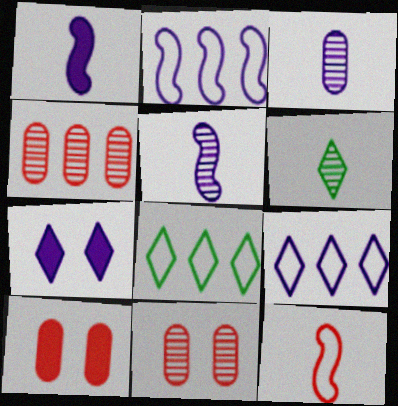[[1, 8, 11], 
[2, 3, 7], 
[2, 6, 10], 
[5, 8, 10]]